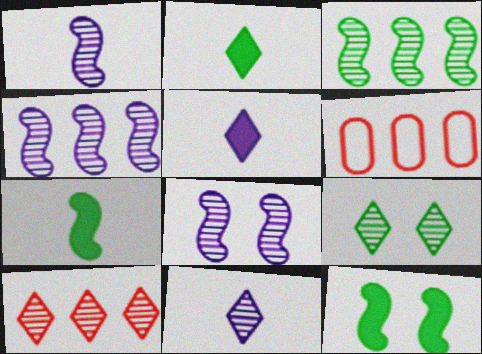[[1, 4, 8], 
[2, 6, 8], 
[6, 11, 12], 
[9, 10, 11]]